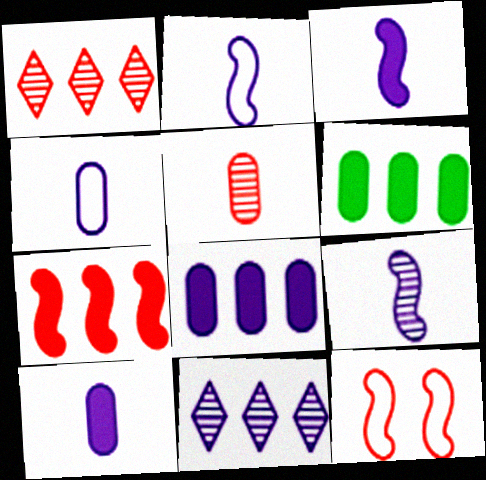[[2, 3, 9]]